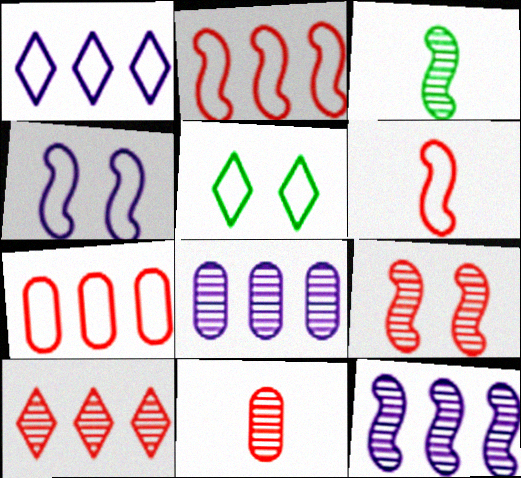[[3, 9, 12], 
[9, 10, 11]]